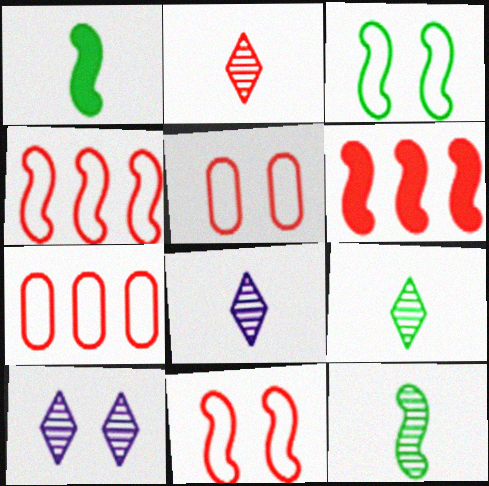[[1, 7, 10], 
[2, 5, 6], 
[2, 8, 9]]